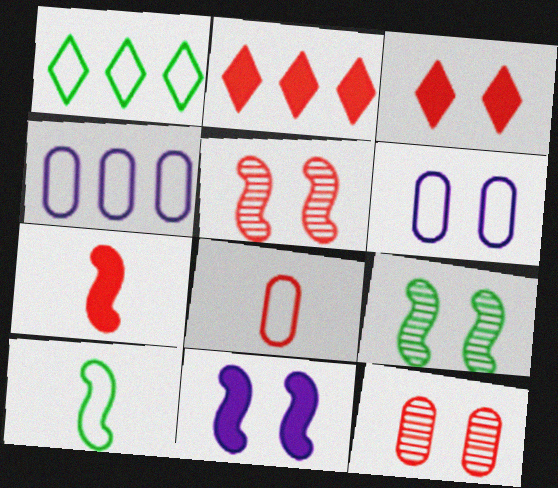[[2, 5, 8], 
[3, 6, 9]]